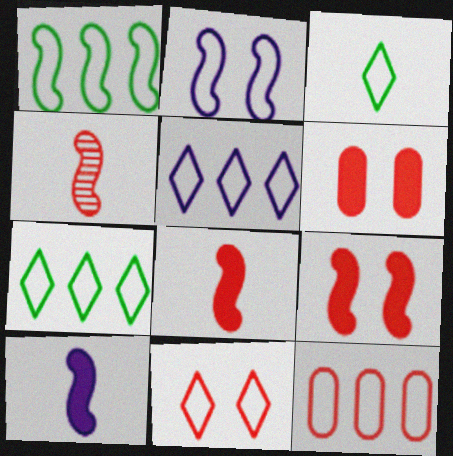[[1, 5, 12], 
[2, 3, 12], 
[3, 5, 11]]